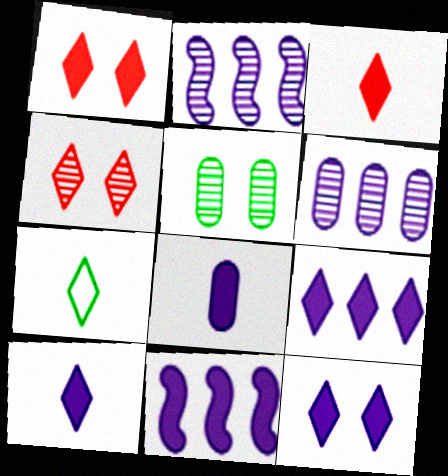[[4, 7, 9], 
[8, 11, 12], 
[9, 10, 12]]